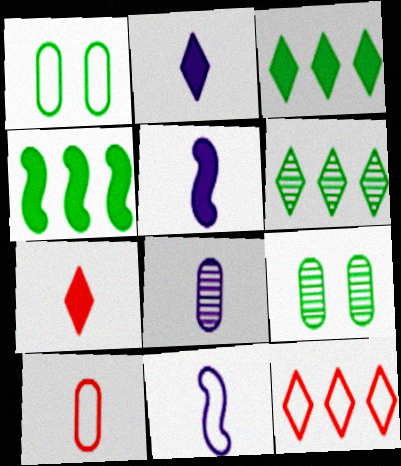[[1, 11, 12], 
[2, 8, 11], 
[5, 9, 12]]